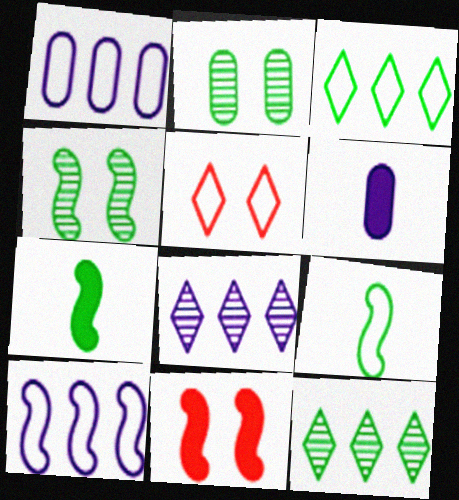[[1, 5, 9], 
[2, 3, 7]]